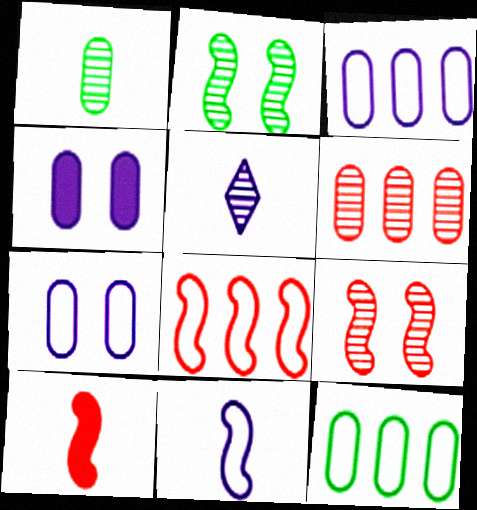[[2, 5, 6], 
[8, 9, 10]]